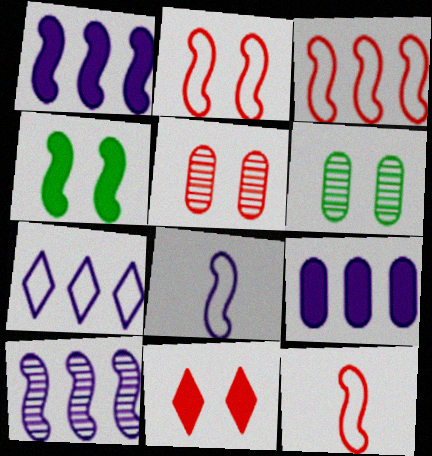[[2, 3, 12], 
[2, 5, 11], 
[4, 10, 12], 
[7, 9, 10]]